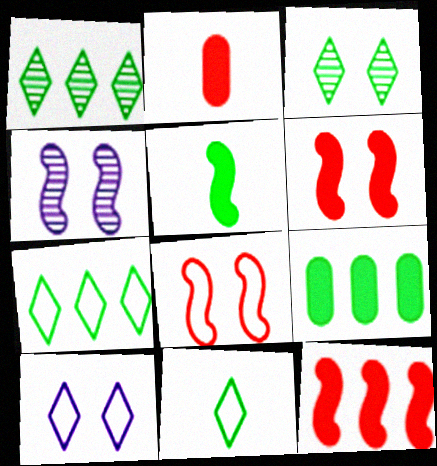[[2, 4, 7]]